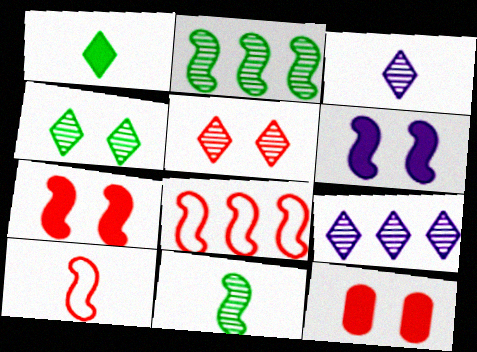[[2, 6, 10], 
[6, 8, 11]]